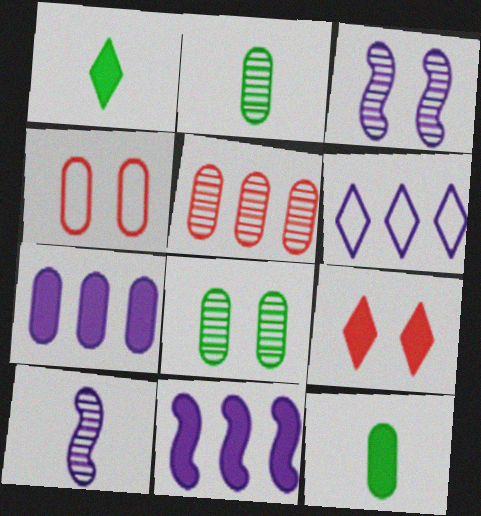[[2, 4, 7], 
[9, 11, 12]]